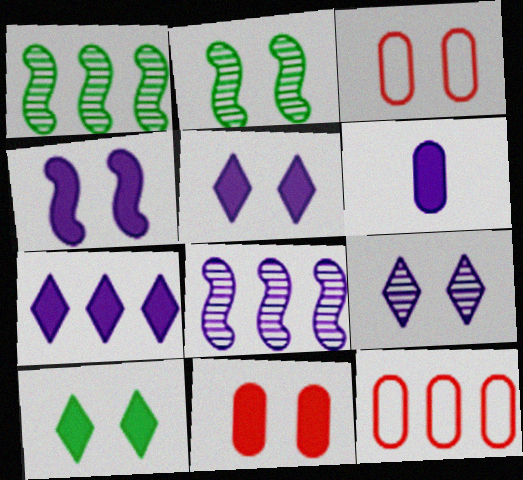[[1, 7, 12], 
[2, 3, 5], 
[4, 6, 7], 
[4, 10, 11]]